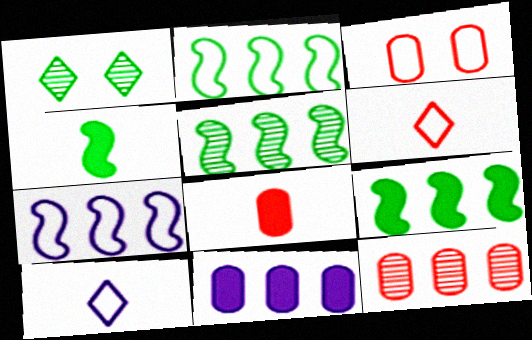[[1, 7, 8], 
[2, 3, 10], 
[2, 5, 9], 
[3, 8, 12]]